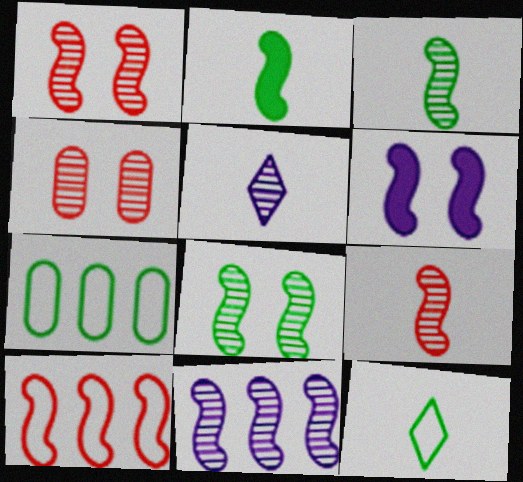[[1, 3, 11], 
[3, 6, 10], 
[8, 9, 11]]